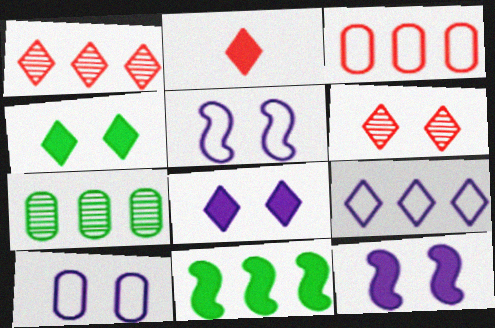[[2, 5, 7]]